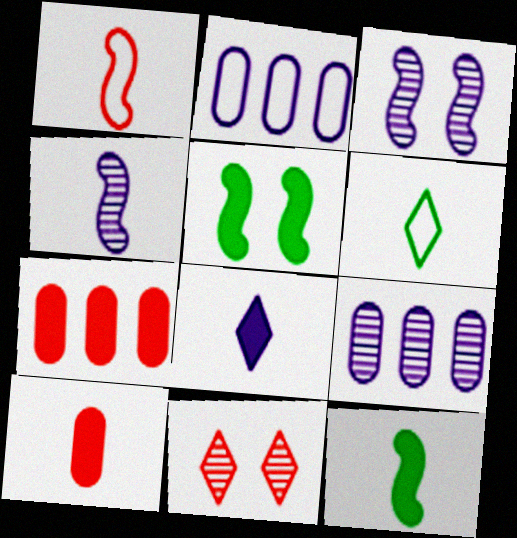[[1, 4, 12], 
[1, 7, 11], 
[2, 3, 8], 
[2, 11, 12], 
[3, 6, 7], 
[4, 6, 10], 
[5, 7, 8], 
[8, 10, 12]]